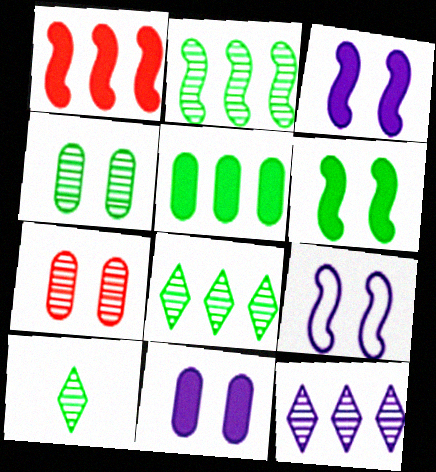[[2, 4, 10]]